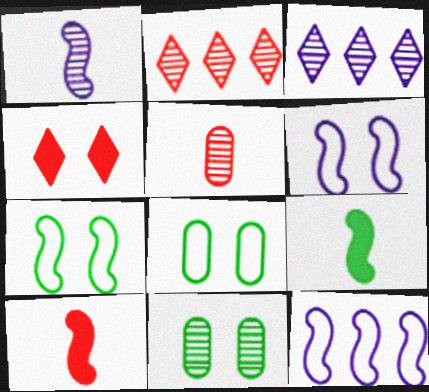[[1, 2, 11], 
[3, 8, 10], 
[4, 6, 11]]